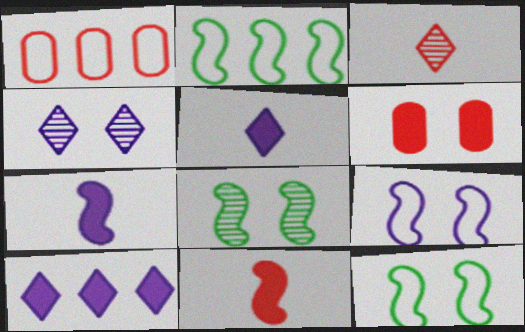[[1, 5, 8], 
[4, 6, 12]]